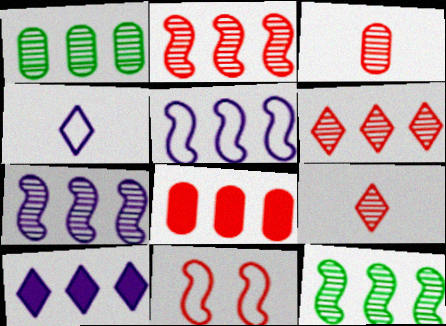[[1, 6, 7], 
[2, 7, 12], 
[8, 9, 11]]